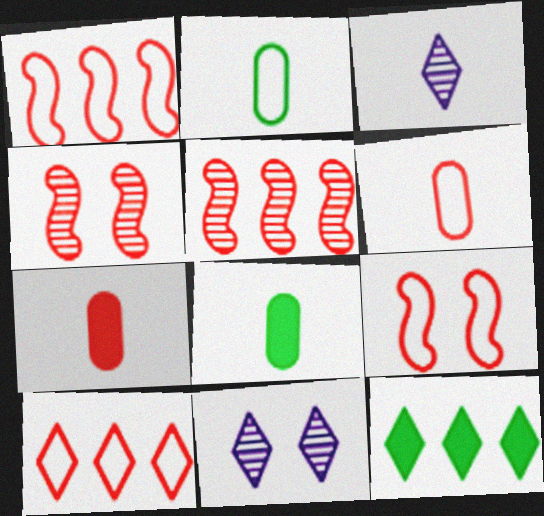[[1, 8, 11], 
[4, 7, 10], 
[6, 9, 10]]